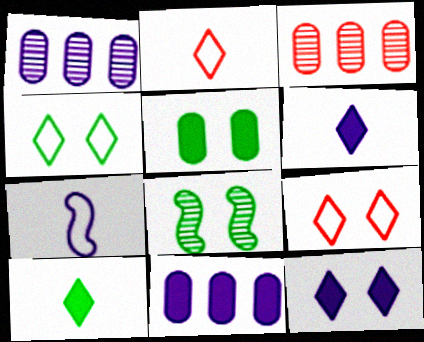[[1, 7, 12], 
[2, 8, 11], 
[4, 5, 8]]